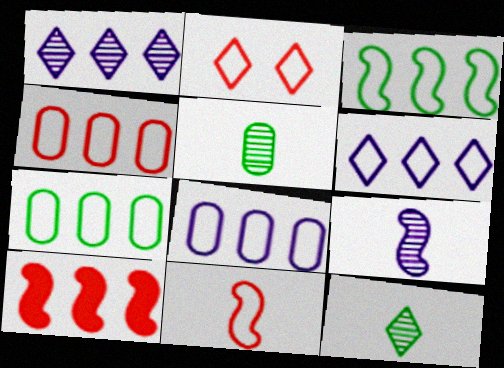[[1, 7, 10], 
[2, 4, 11], 
[3, 4, 6], 
[4, 7, 8]]